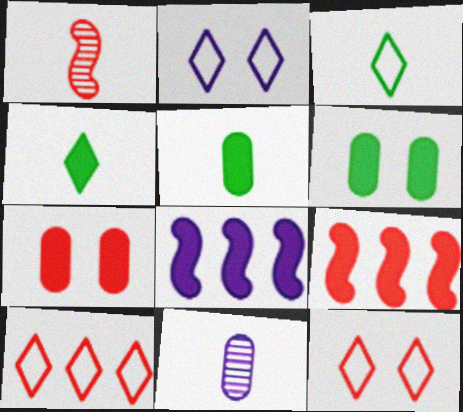[[1, 7, 10], 
[2, 3, 10], 
[2, 8, 11], 
[4, 7, 8]]